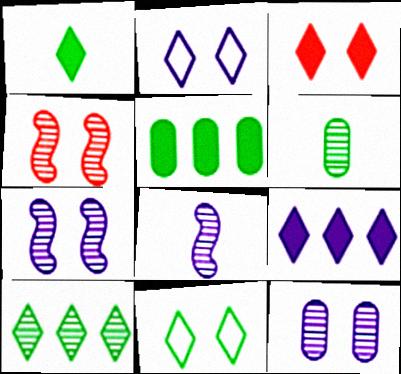[[1, 3, 9], 
[1, 10, 11]]